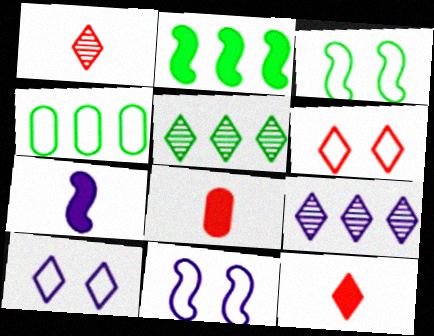[[2, 4, 5], 
[3, 8, 9], 
[5, 8, 11], 
[5, 10, 12]]